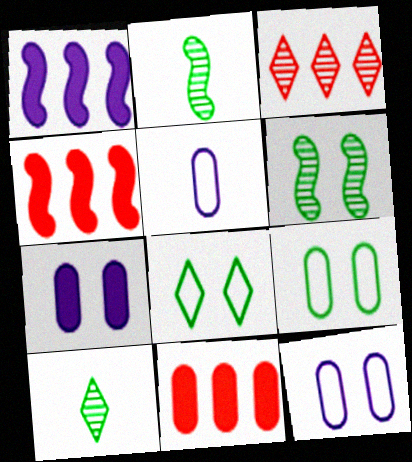[[4, 10, 12]]